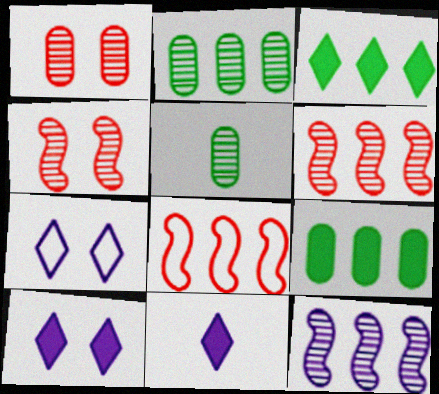[[5, 8, 10]]